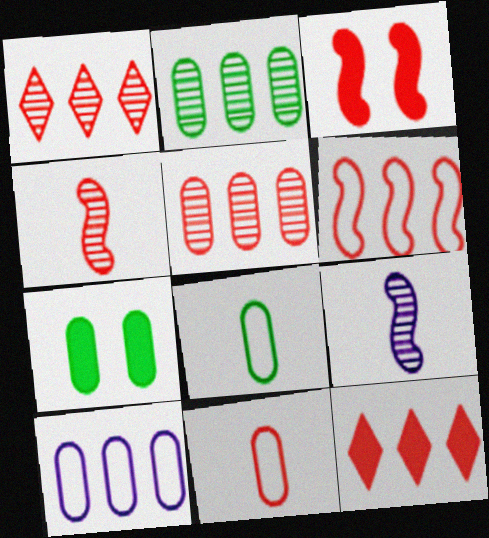[[1, 3, 11], 
[2, 7, 8], 
[3, 4, 6], 
[5, 6, 12]]